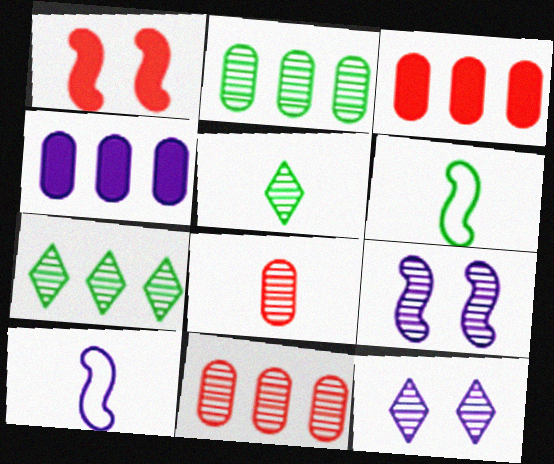[[3, 6, 12], 
[4, 10, 12], 
[5, 9, 11], 
[7, 8, 9]]